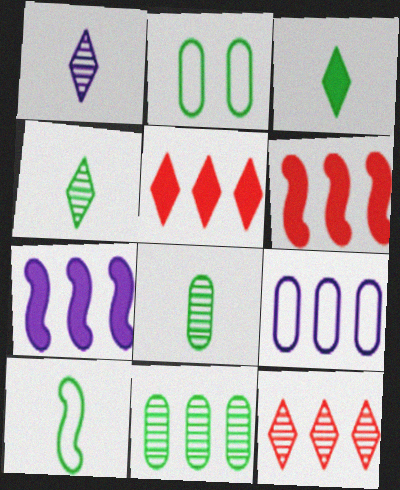[[1, 2, 6], 
[3, 8, 10]]